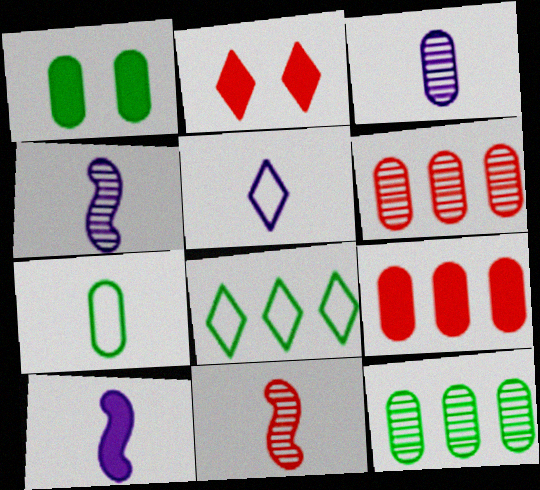[[1, 7, 12], 
[3, 5, 10]]